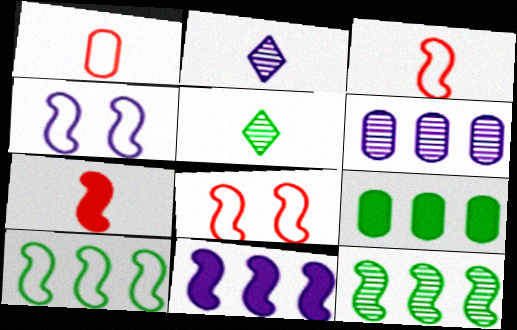[[2, 8, 9], 
[3, 4, 10], 
[4, 7, 12]]